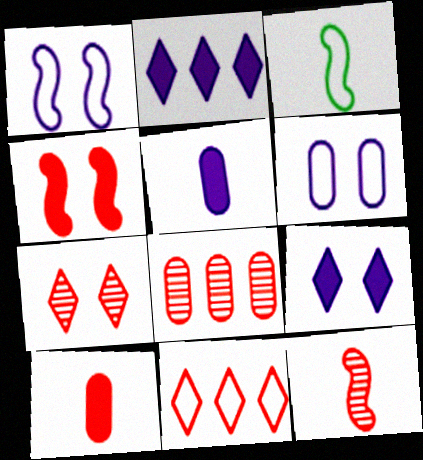[[3, 6, 11], 
[3, 8, 9], 
[7, 8, 12]]